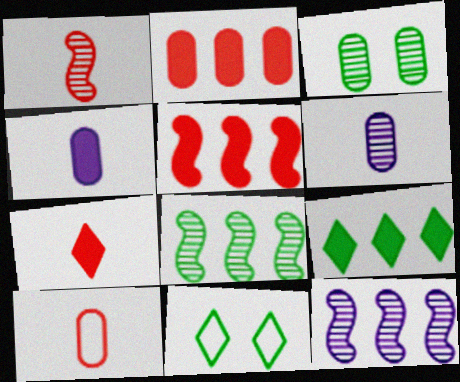[[1, 7, 10], 
[5, 6, 11]]